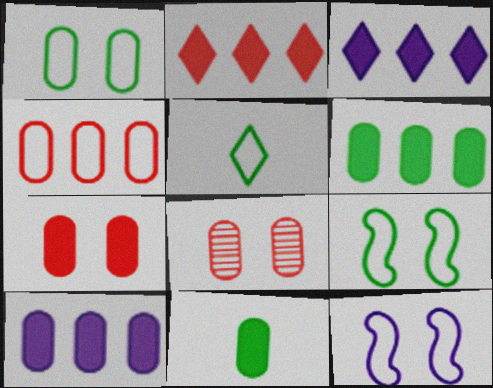[[4, 5, 12], 
[7, 10, 11]]